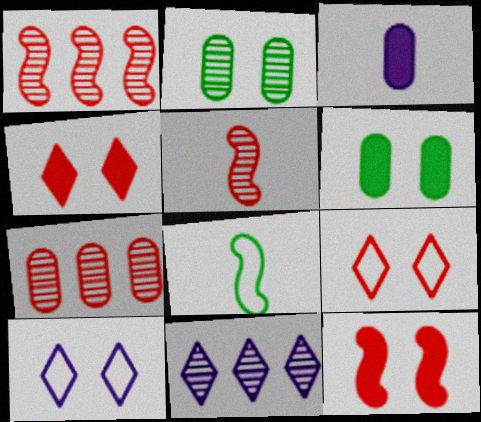[[2, 5, 11], 
[2, 10, 12]]